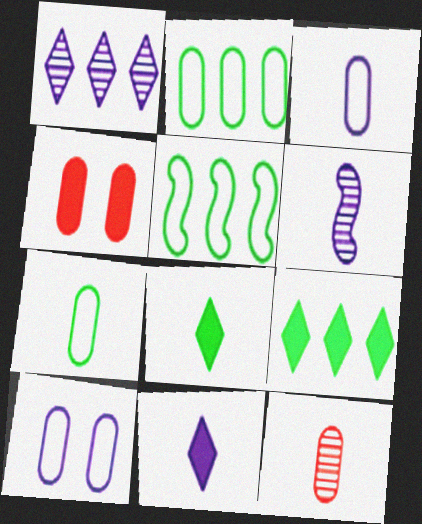[[3, 6, 11]]